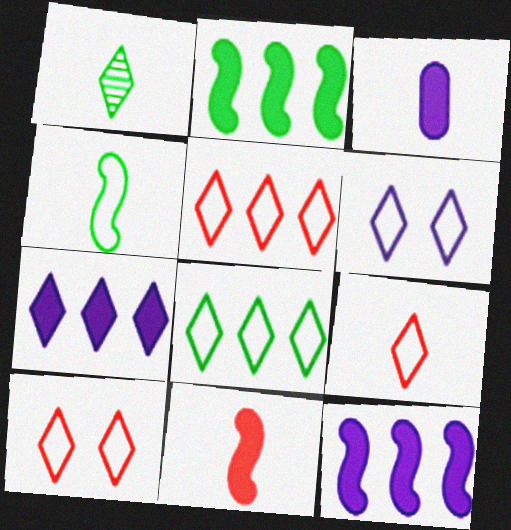[[1, 7, 10], 
[5, 9, 10], 
[6, 8, 9]]